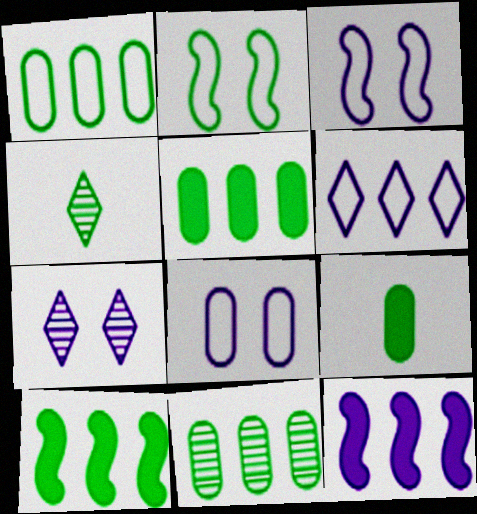[[1, 5, 11], 
[2, 4, 5]]